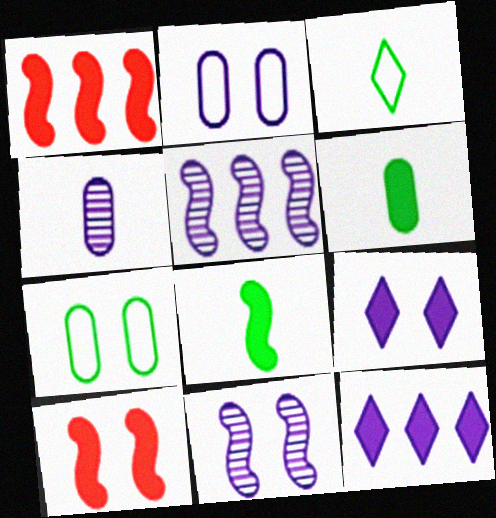[[1, 6, 9], 
[2, 9, 11], 
[6, 10, 12]]